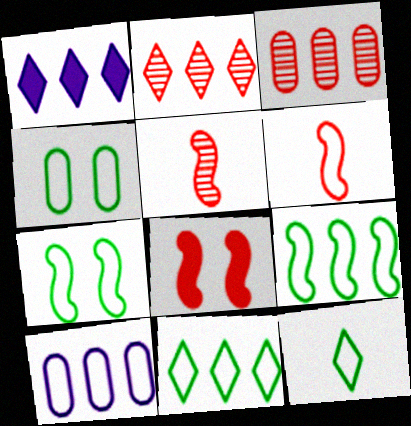[[1, 2, 11], 
[1, 3, 9], 
[1, 4, 5], 
[4, 9, 12]]